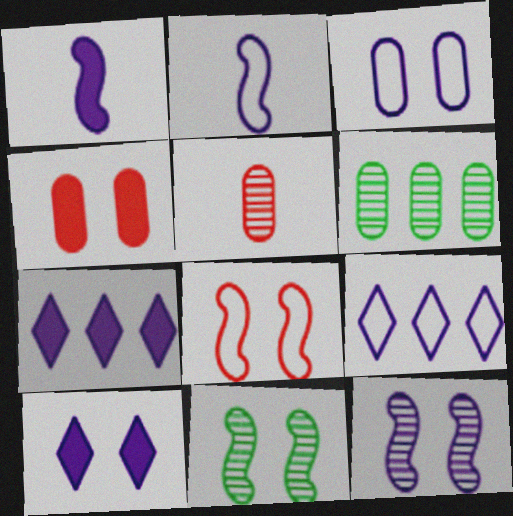[[2, 3, 9], 
[3, 10, 12]]